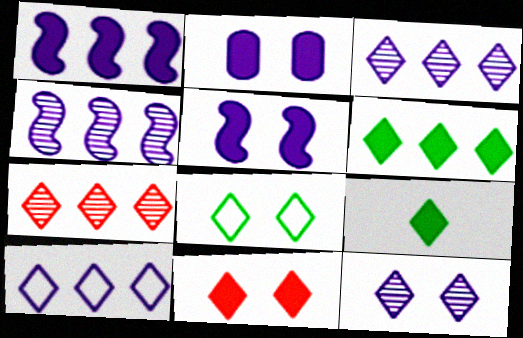[[6, 7, 10], 
[8, 11, 12]]